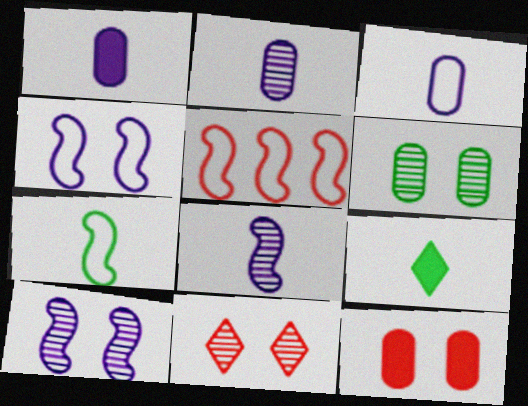[[1, 2, 3], 
[4, 5, 7], 
[6, 10, 11]]